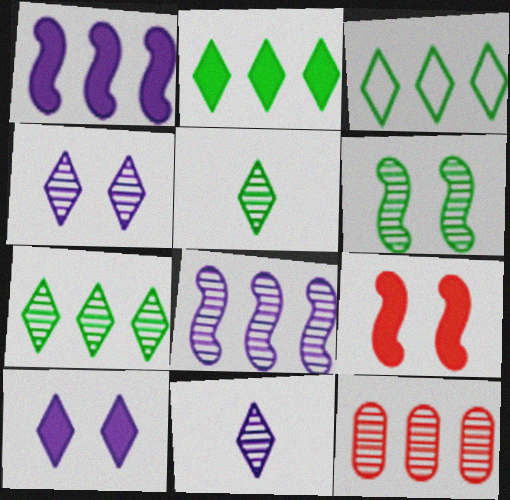[[1, 3, 12], 
[2, 3, 7], 
[6, 11, 12], 
[7, 8, 12]]